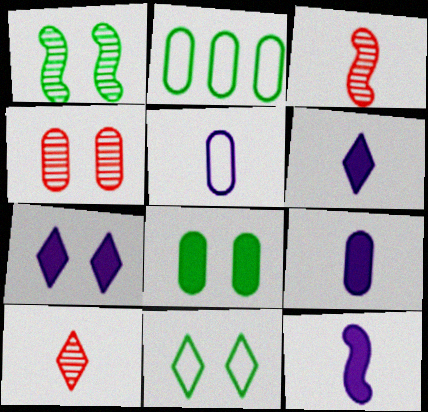[[1, 8, 11], 
[2, 3, 7], 
[2, 4, 9], 
[6, 9, 12]]